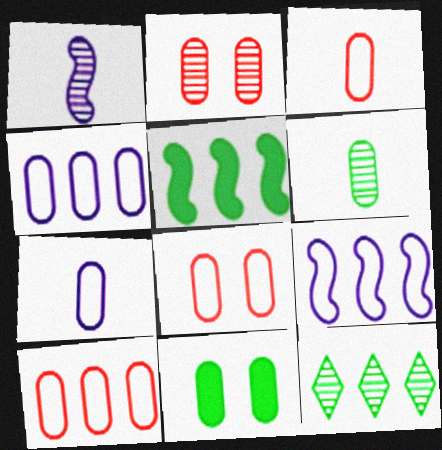[[1, 2, 12], 
[3, 8, 10]]